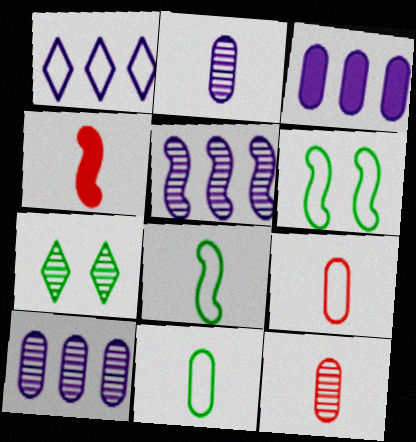[[1, 3, 5], 
[1, 6, 9], 
[4, 5, 6], 
[5, 7, 12]]